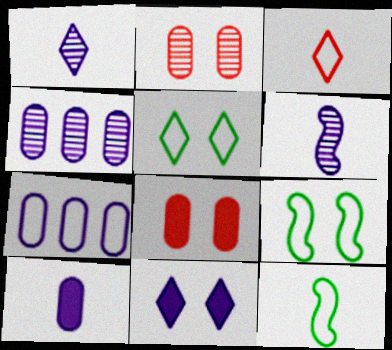[[2, 9, 11], 
[3, 7, 9], 
[6, 7, 11]]